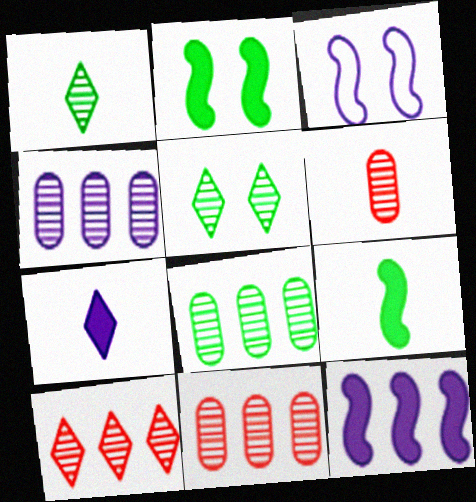[[3, 4, 7], 
[4, 8, 11]]